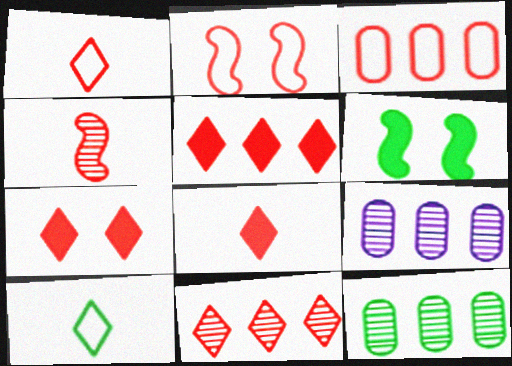[[1, 2, 3], 
[1, 6, 9], 
[1, 7, 11], 
[3, 4, 7], 
[5, 7, 8], 
[6, 10, 12]]